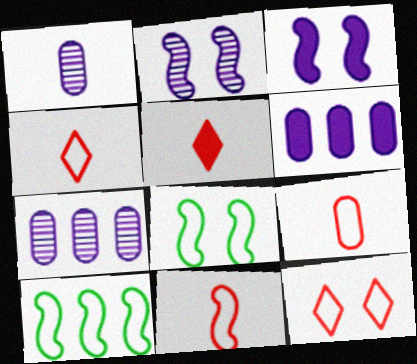[[4, 9, 11], 
[5, 7, 8]]